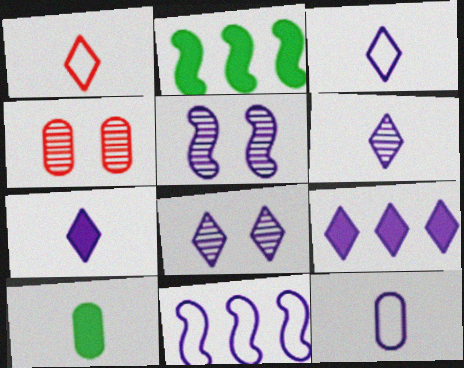[[2, 3, 4], 
[3, 6, 7], 
[3, 8, 9], 
[5, 9, 12]]